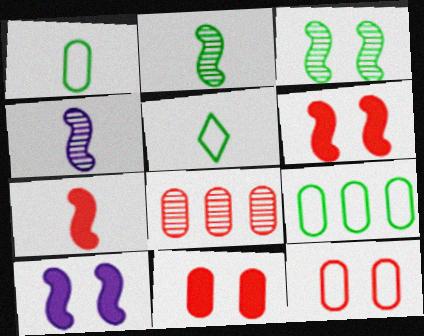[[5, 8, 10]]